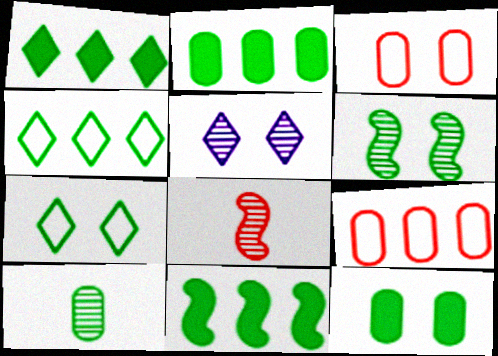[[1, 2, 11], 
[6, 7, 12], 
[7, 10, 11]]